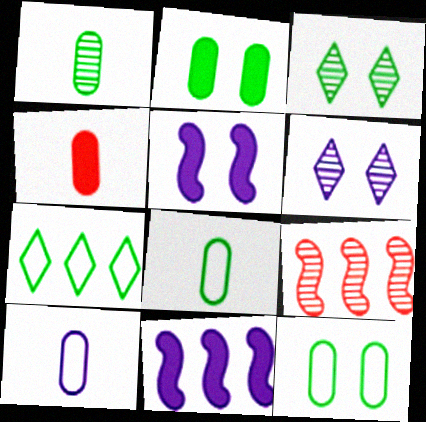[[1, 4, 10], 
[1, 6, 9], 
[6, 10, 11]]